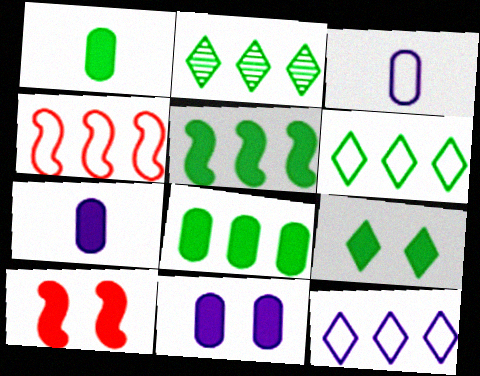[[1, 5, 9], 
[2, 3, 10], 
[9, 10, 11]]